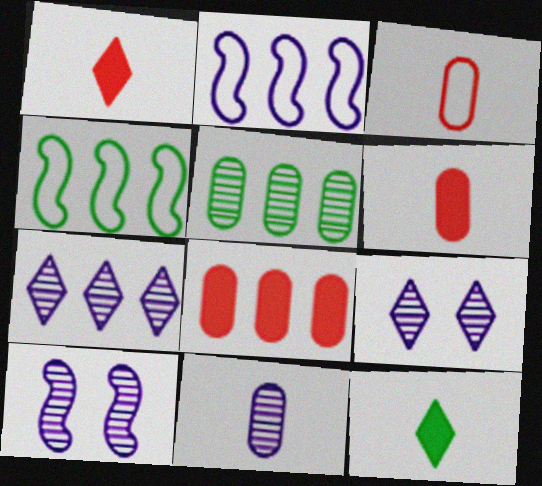[[4, 6, 9], 
[4, 7, 8], 
[7, 10, 11]]